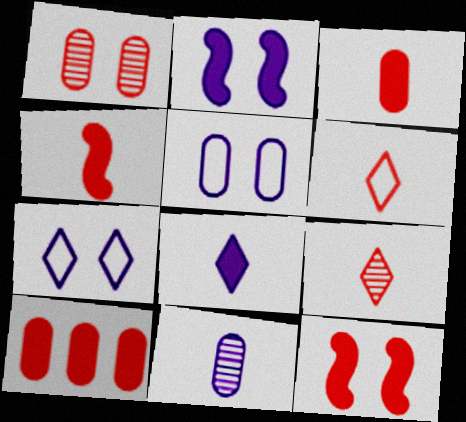[]